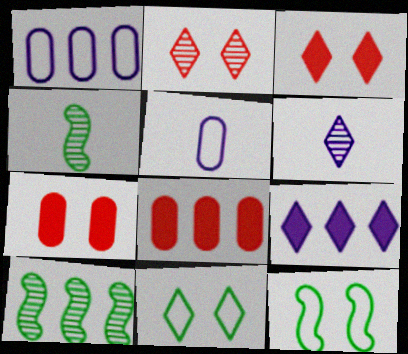[[1, 3, 4], 
[3, 5, 10], 
[6, 8, 12]]